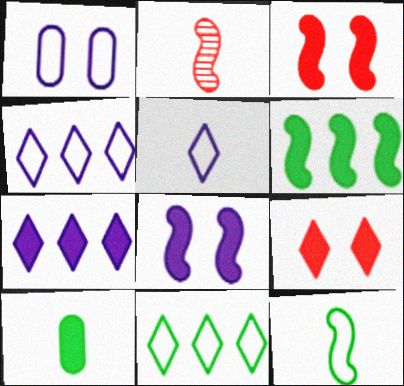[[2, 5, 10], 
[3, 7, 10]]